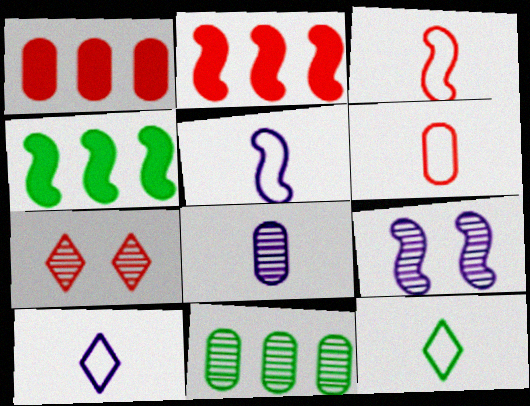[[1, 3, 7], 
[1, 9, 12], 
[2, 6, 7], 
[3, 4, 9], 
[5, 6, 12]]